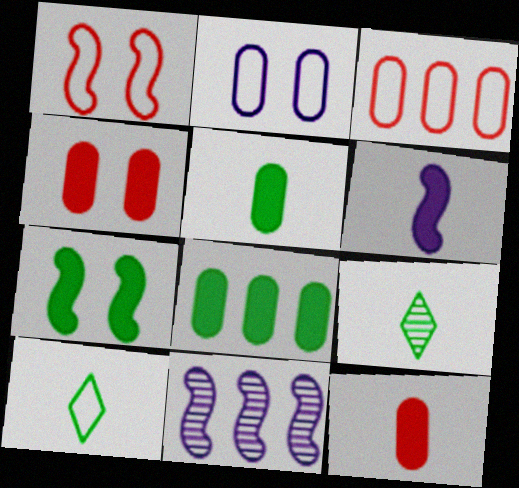[[4, 10, 11]]